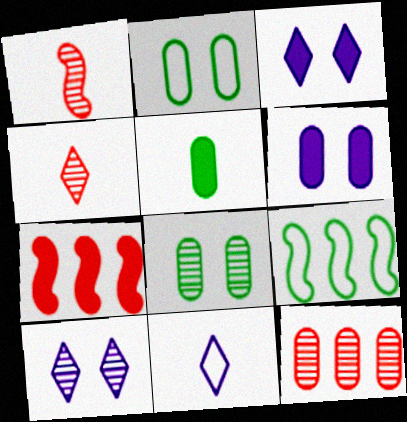[[1, 5, 11], 
[3, 5, 7], 
[4, 6, 9], 
[7, 8, 11]]